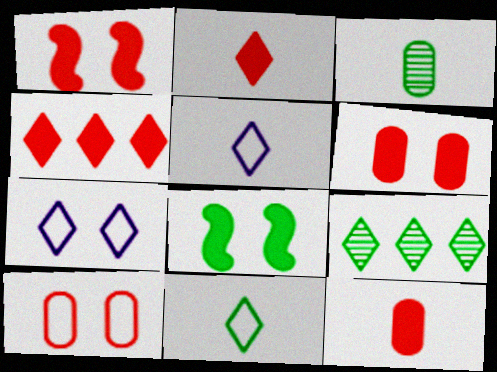[[1, 4, 12], 
[2, 7, 9]]